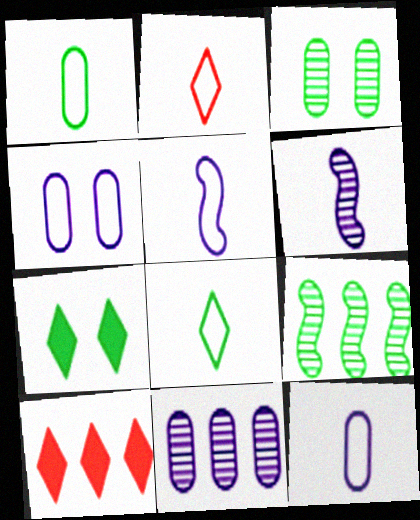[[1, 2, 5], 
[1, 7, 9], 
[3, 5, 10]]